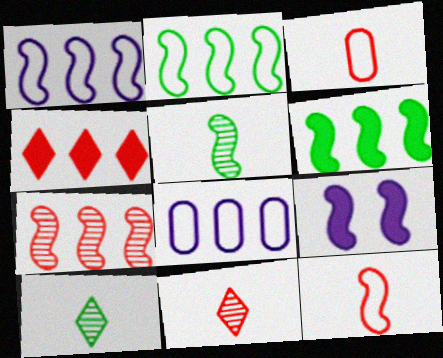[[1, 6, 7]]